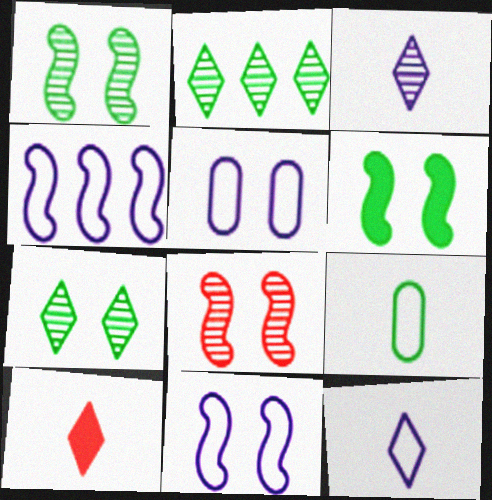[[2, 6, 9], 
[4, 5, 12], 
[6, 8, 11]]